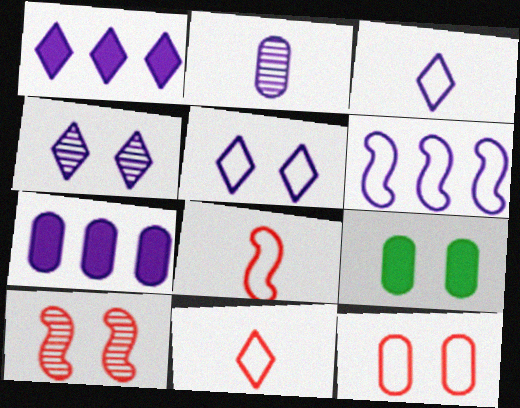[[1, 3, 4], 
[5, 9, 10]]